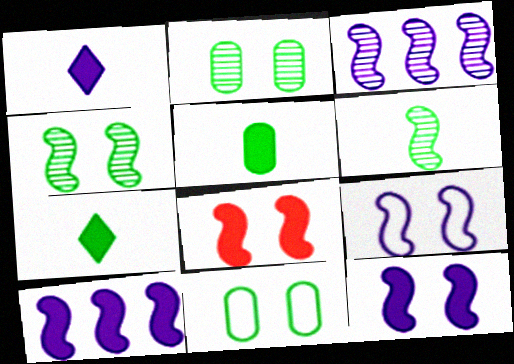[[4, 8, 9]]